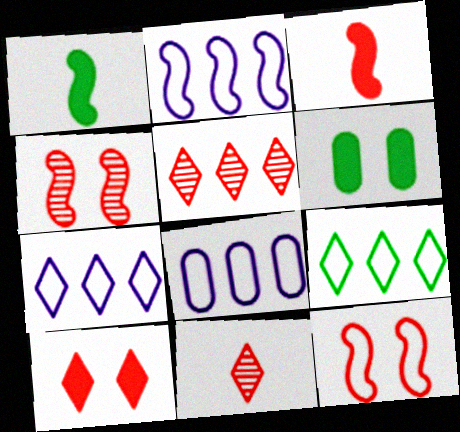[[1, 2, 4], 
[2, 6, 11], 
[2, 7, 8]]